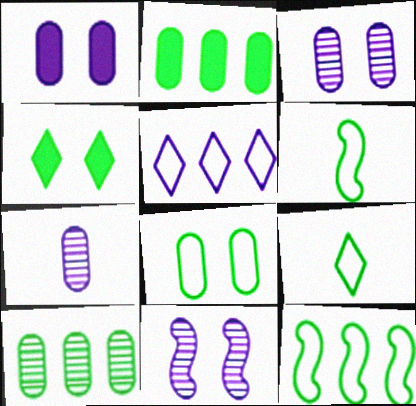[[4, 6, 10], 
[8, 9, 12]]